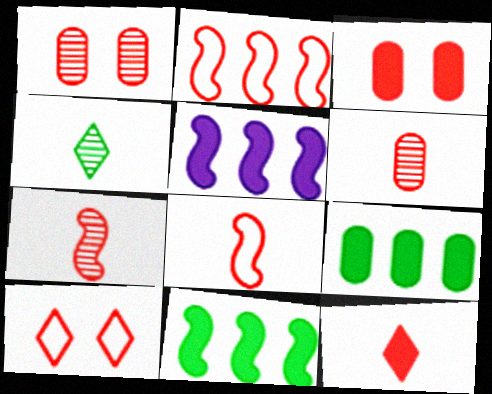[[1, 2, 12], 
[6, 8, 12]]